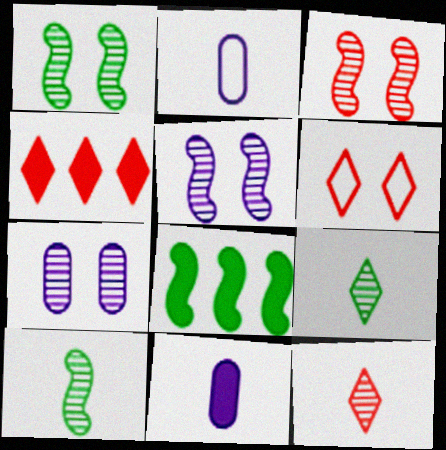[[1, 2, 4], 
[1, 3, 5], 
[4, 6, 12]]